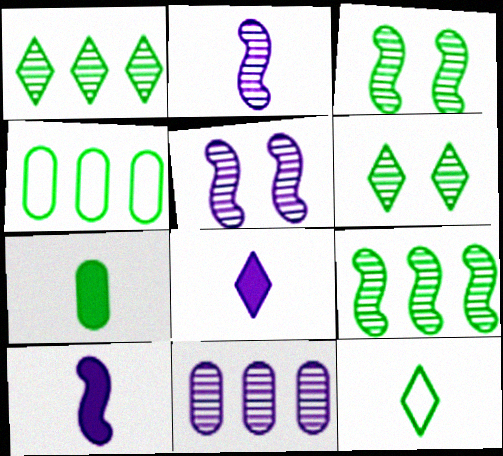[]